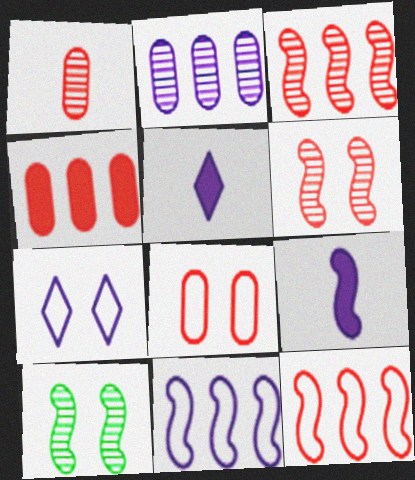[[1, 4, 8], 
[2, 7, 9], 
[9, 10, 12]]